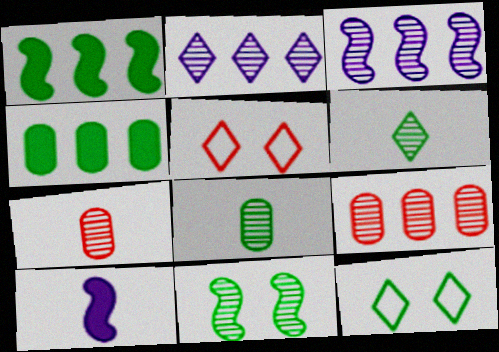[[1, 8, 12], 
[2, 7, 11], 
[9, 10, 12]]